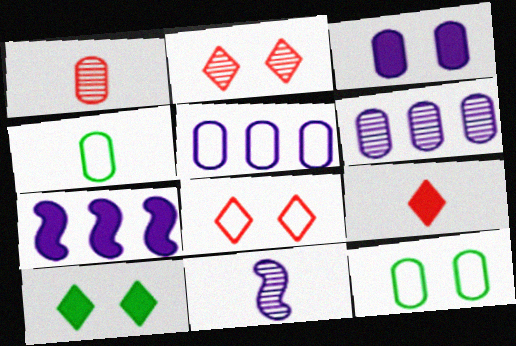[[2, 4, 7], 
[4, 9, 11]]